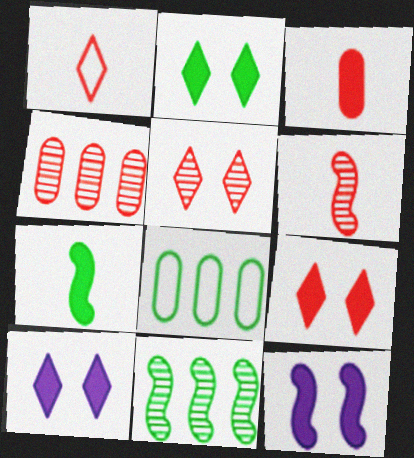[[1, 3, 6], 
[2, 9, 10], 
[4, 5, 6], 
[6, 8, 10]]